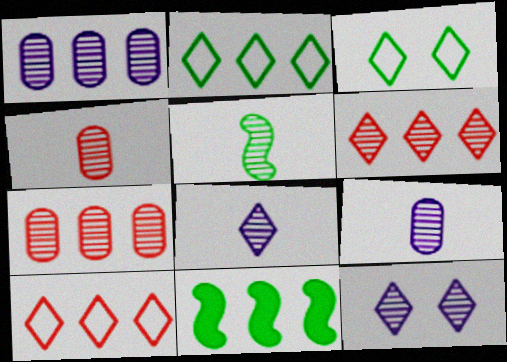[[1, 10, 11], 
[4, 5, 8], 
[5, 7, 12]]